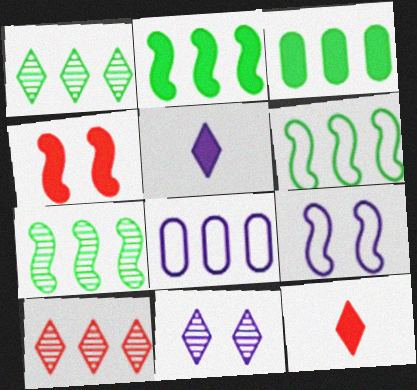[[1, 3, 6], 
[2, 6, 7], 
[2, 8, 10], 
[3, 4, 5]]